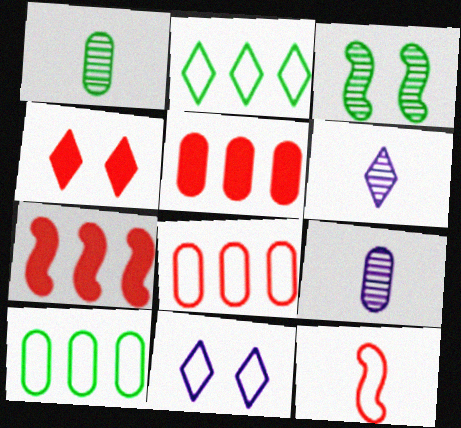[[1, 7, 11], 
[2, 4, 6], 
[10, 11, 12]]